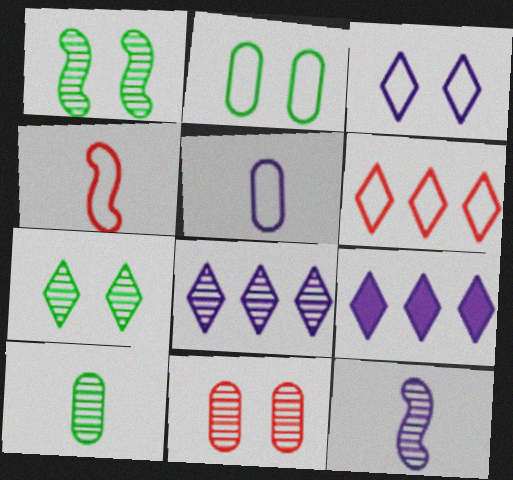[]